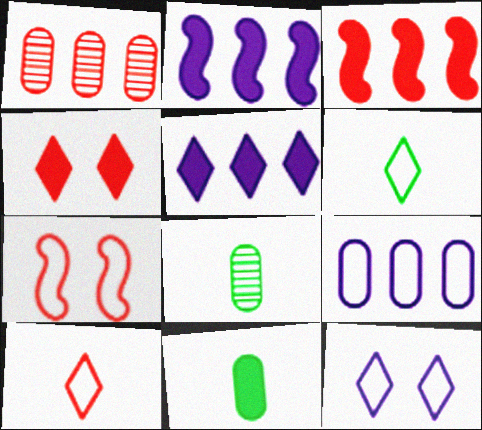[[2, 4, 11], 
[3, 8, 12], 
[5, 7, 8], 
[6, 7, 9]]